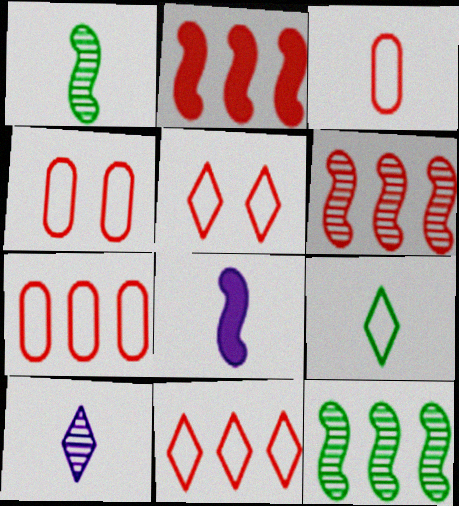[[3, 4, 7]]